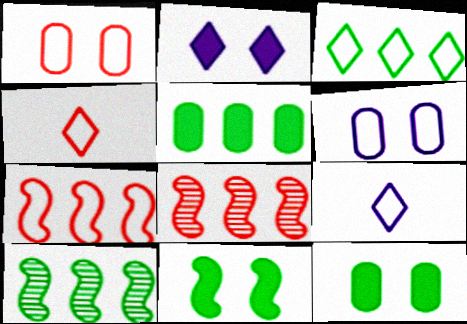[[1, 4, 7], 
[3, 5, 10], 
[8, 9, 12]]